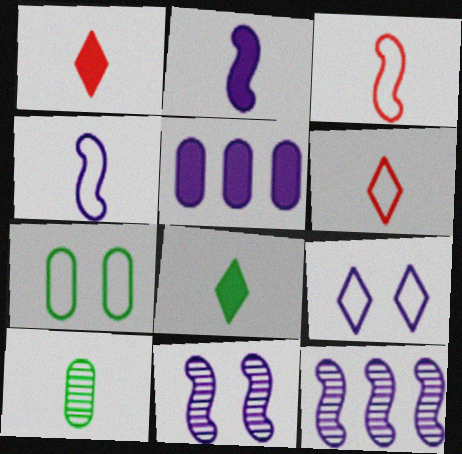[[1, 4, 10], 
[1, 7, 12], 
[2, 6, 10]]